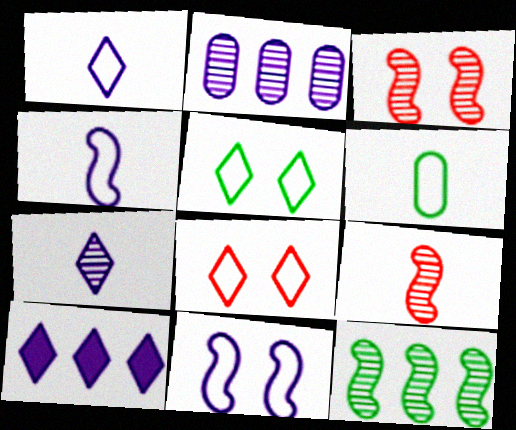[[3, 6, 10]]